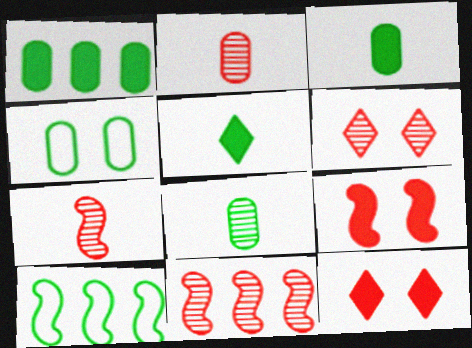[[1, 4, 8], 
[2, 6, 11]]